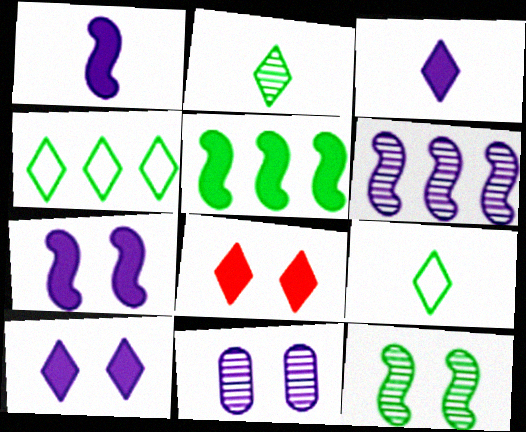[]